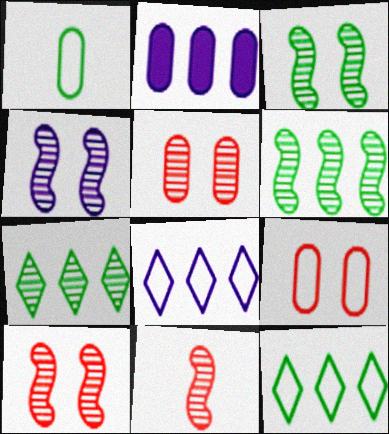[[1, 2, 5], 
[3, 4, 10], 
[4, 6, 11]]